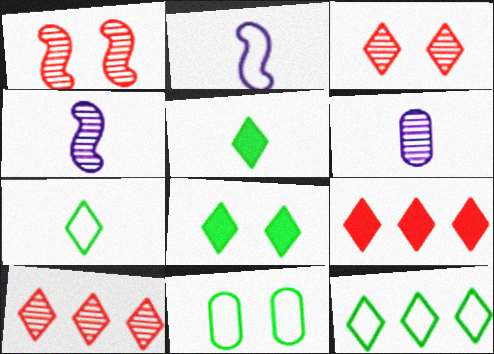[[4, 9, 11]]